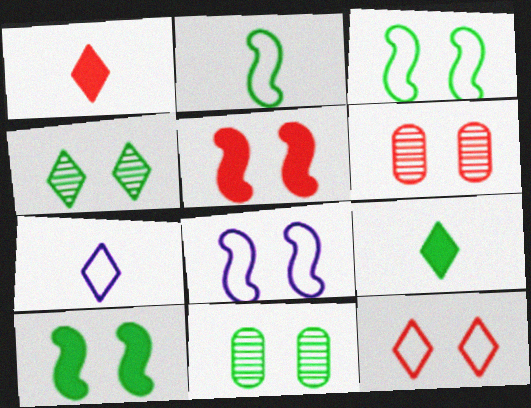[[5, 6, 12]]